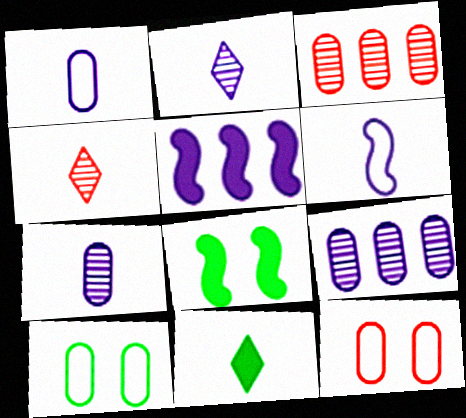[[4, 5, 10]]